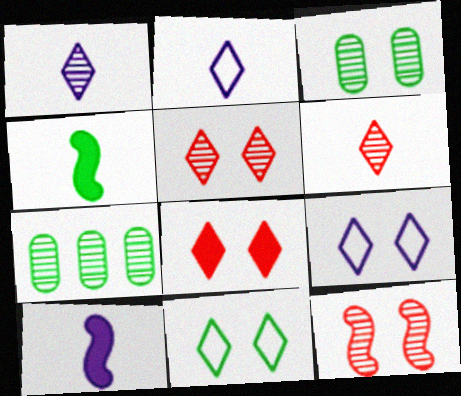[[1, 7, 12], 
[4, 7, 11]]